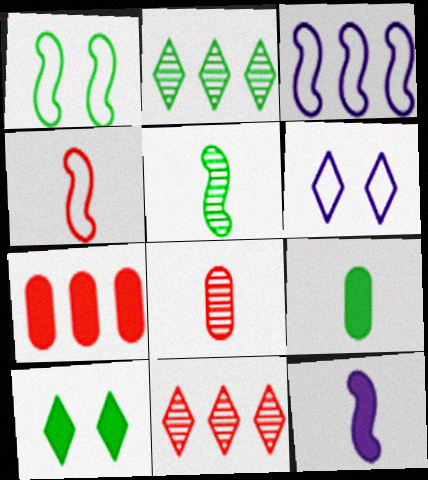[[1, 2, 9], 
[1, 3, 4], 
[2, 3, 7], 
[3, 8, 10], 
[4, 5, 12], 
[5, 6, 7], 
[7, 10, 12]]